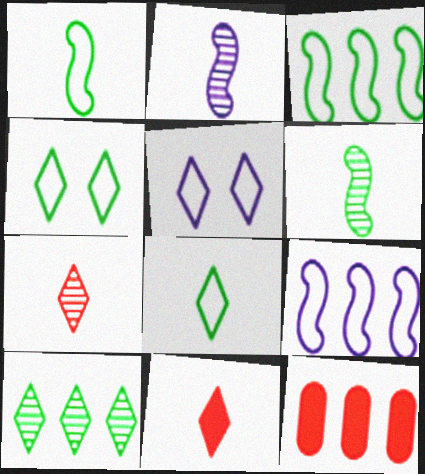[[2, 4, 12], 
[5, 6, 12], 
[5, 10, 11], 
[9, 10, 12]]